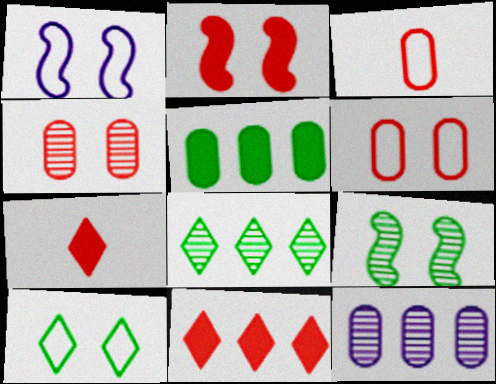[[1, 2, 9], 
[1, 6, 10]]